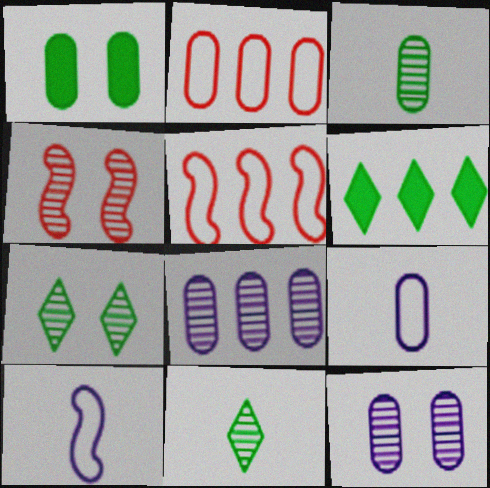[[4, 6, 9], 
[4, 7, 12], 
[4, 8, 11], 
[5, 6, 8]]